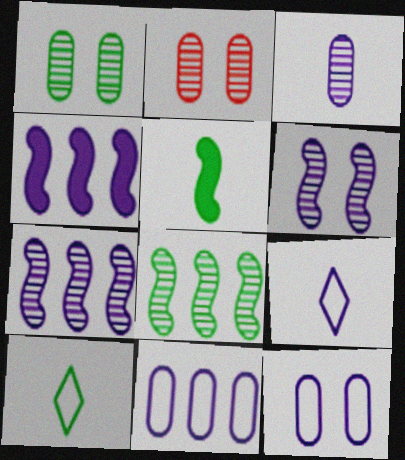[[2, 4, 10]]